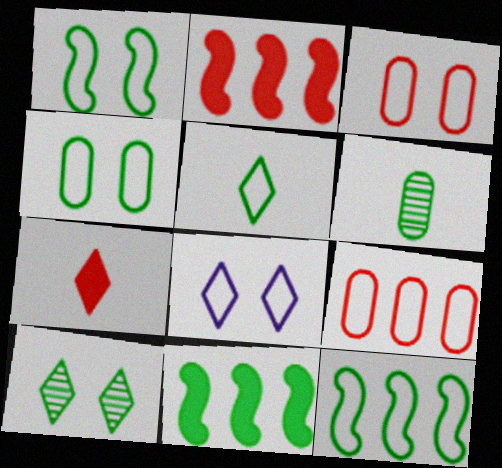[[1, 3, 8], 
[2, 6, 8], 
[4, 5, 12]]